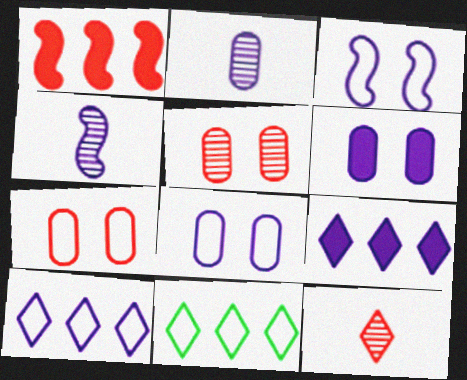[[1, 7, 12], 
[2, 3, 9], 
[4, 6, 10], 
[4, 8, 9]]